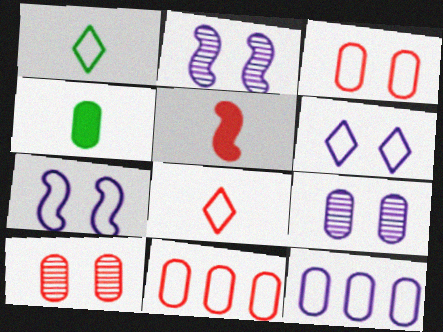[[1, 7, 11], 
[4, 9, 11], 
[4, 10, 12]]